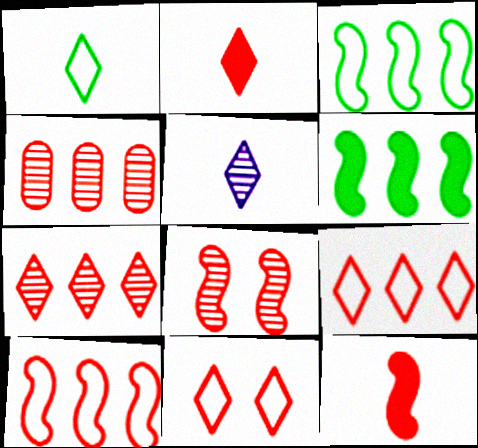[[1, 2, 5], 
[2, 7, 11], 
[4, 11, 12], 
[8, 10, 12]]